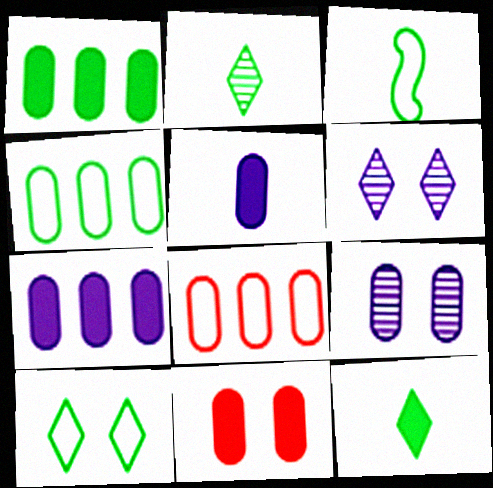[[1, 5, 11], 
[3, 4, 10]]